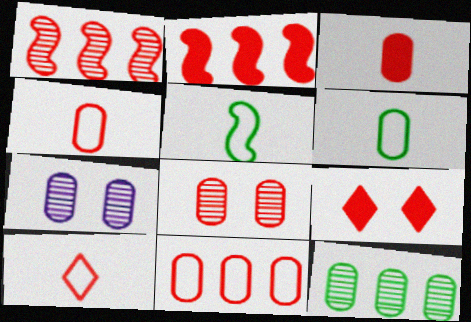[[1, 4, 9], 
[2, 3, 9], 
[2, 8, 10], 
[3, 8, 11]]